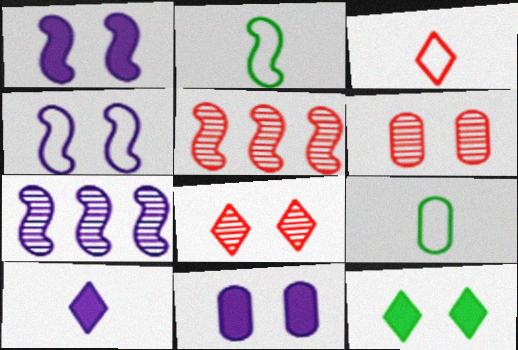[[1, 2, 5], 
[4, 6, 12]]